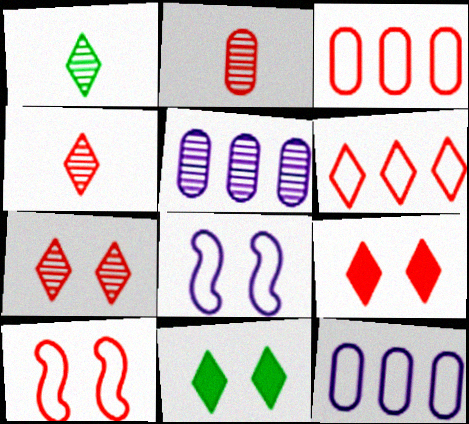[[4, 6, 9]]